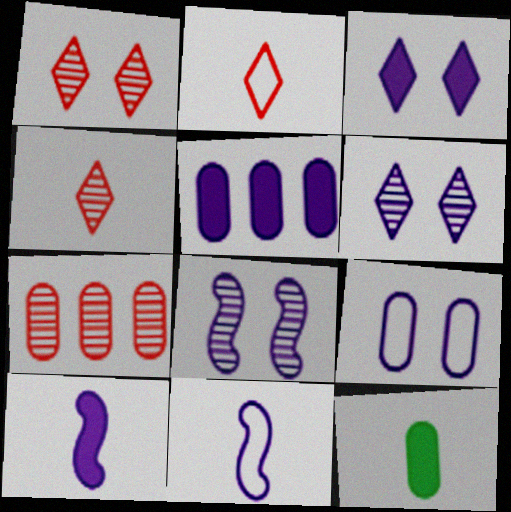[[3, 5, 10], 
[3, 8, 9], 
[4, 11, 12], 
[5, 6, 11], 
[7, 9, 12]]